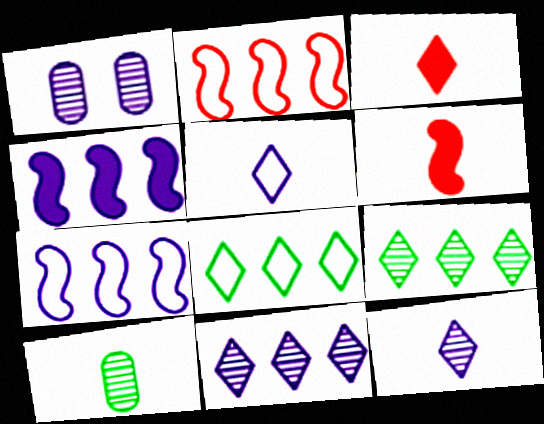[[1, 4, 5], 
[1, 6, 8], 
[5, 6, 10]]